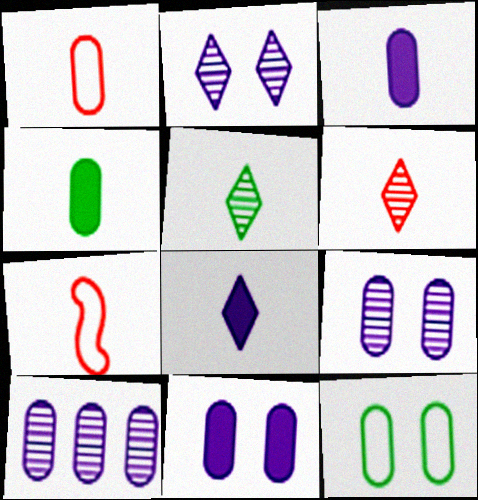[[3, 5, 7]]